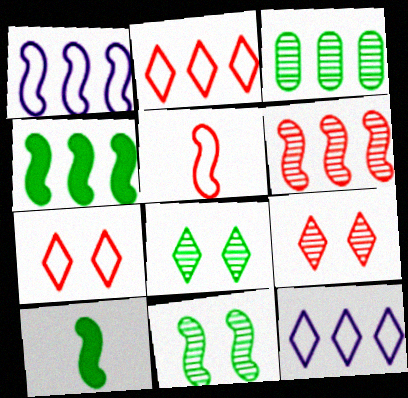[[1, 4, 6]]